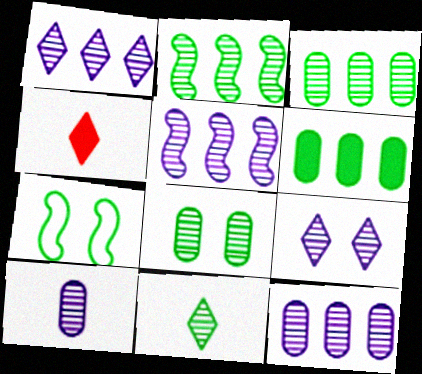[[1, 5, 12], 
[2, 8, 11], 
[4, 7, 12], 
[5, 9, 10], 
[6, 7, 11]]